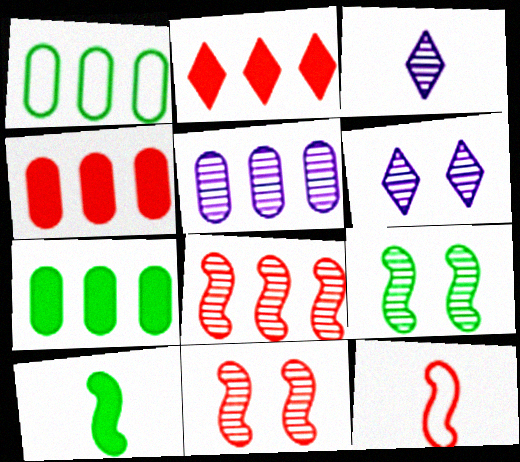[[1, 4, 5], 
[6, 7, 12]]